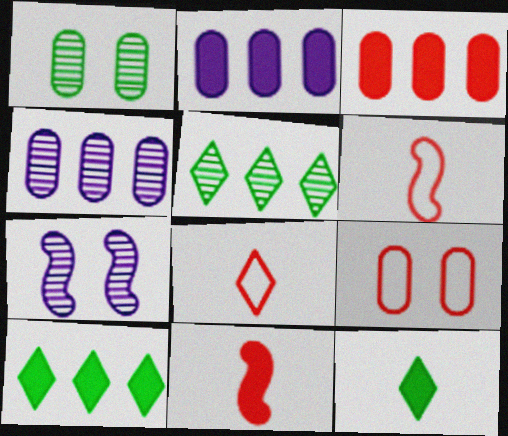[]